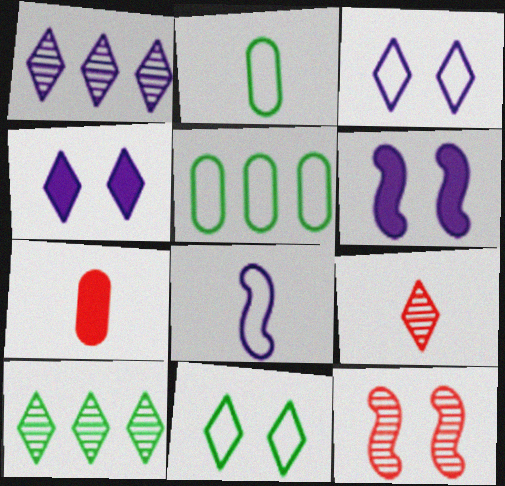[[5, 6, 9]]